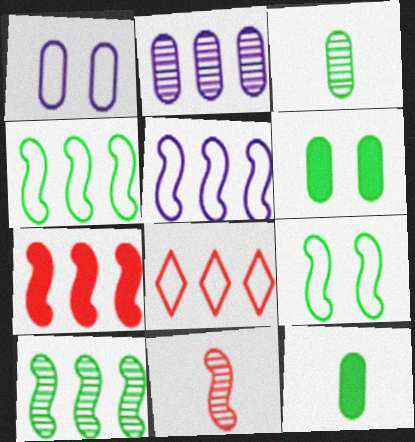[[5, 7, 10]]